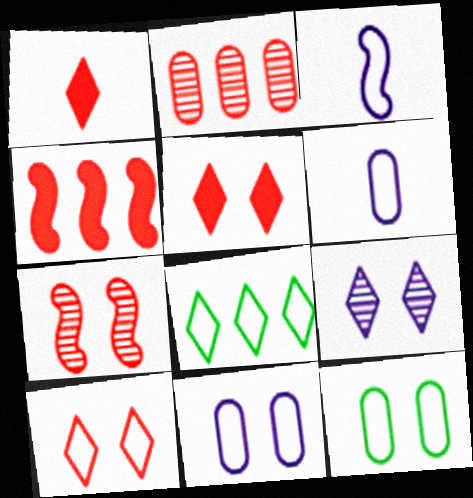[[1, 8, 9]]